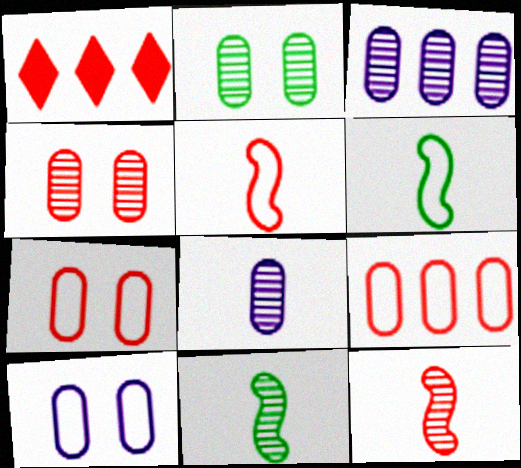[[1, 4, 5], 
[1, 7, 12], 
[1, 10, 11]]